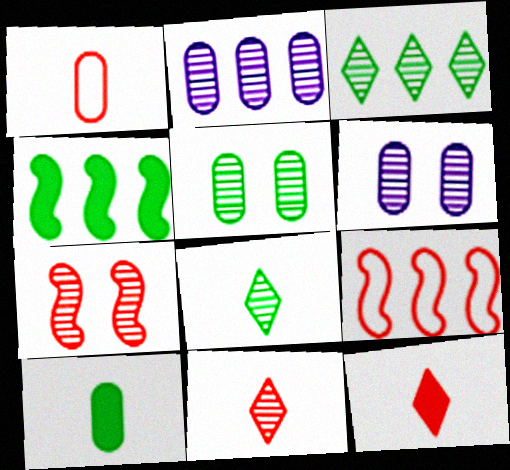[[2, 7, 8]]